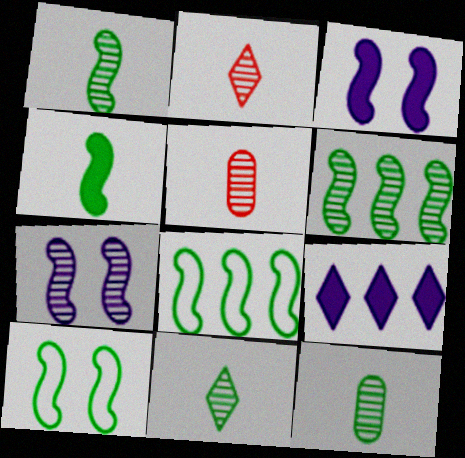[[1, 11, 12], 
[4, 6, 10], 
[5, 9, 10]]